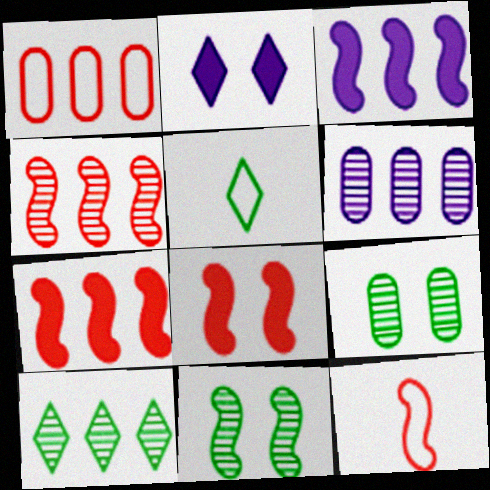[[1, 3, 10], 
[3, 11, 12], 
[4, 6, 10], 
[4, 8, 12], 
[5, 6, 8]]